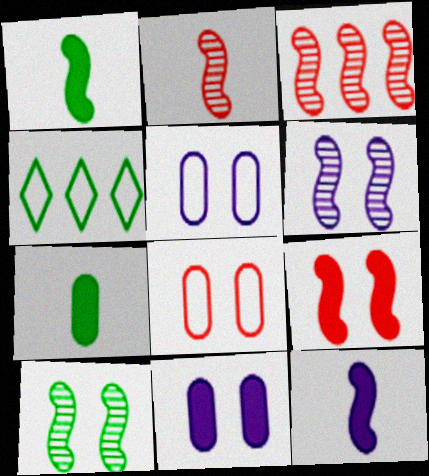[[2, 4, 11], 
[4, 7, 10]]